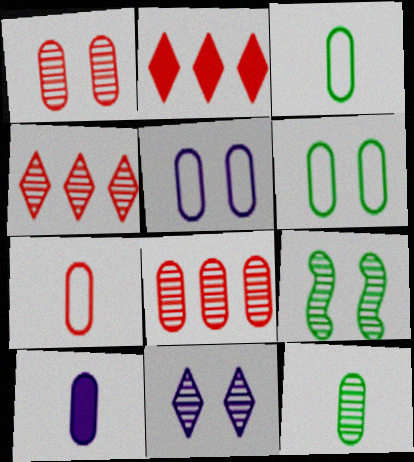[[1, 9, 11], 
[6, 8, 10], 
[7, 10, 12]]